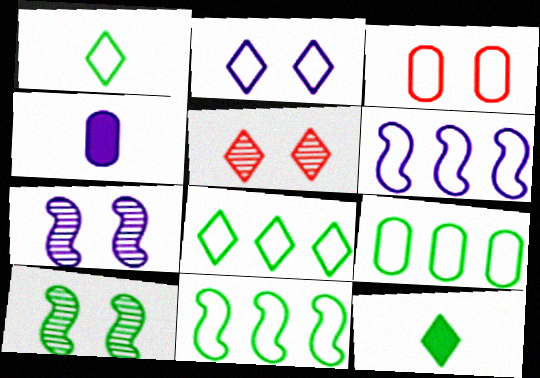[[1, 3, 6], 
[4, 5, 11], 
[8, 9, 11], 
[9, 10, 12]]